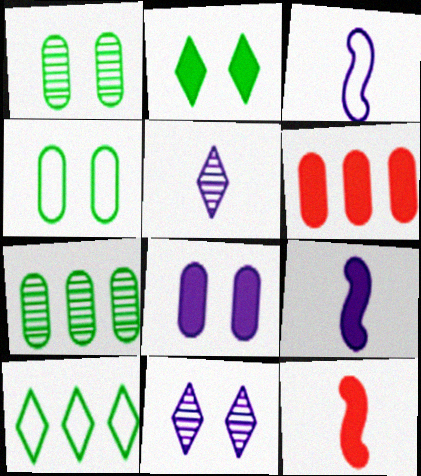[[2, 6, 9]]